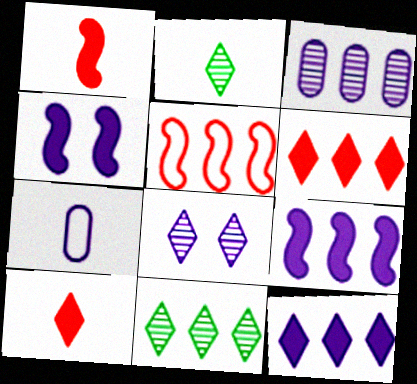[[1, 2, 7], 
[7, 8, 9]]